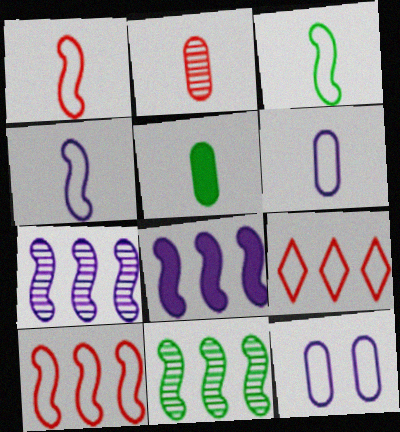[[1, 3, 4], 
[2, 5, 6], 
[3, 9, 12], 
[8, 10, 11]]